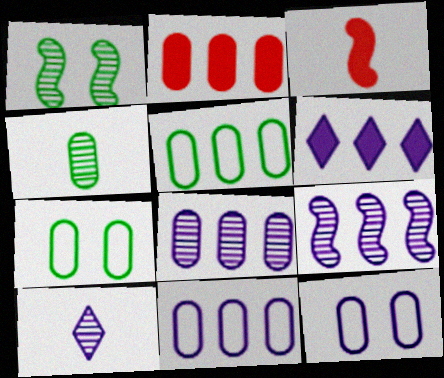[[2, 4, 12], 
[2, 5, 8], 
[6, 9, 11]]